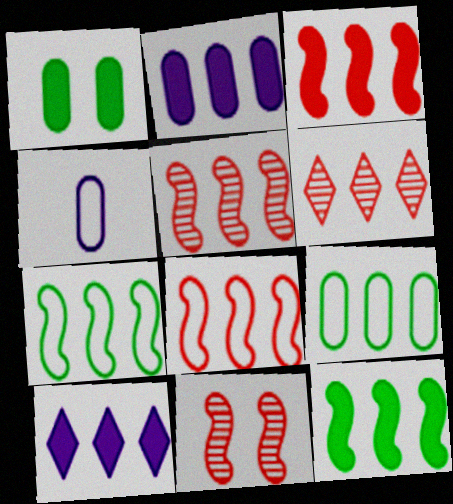[[2, 6, 7], 
[3, 5, 8], 
[5, 9, 10]]